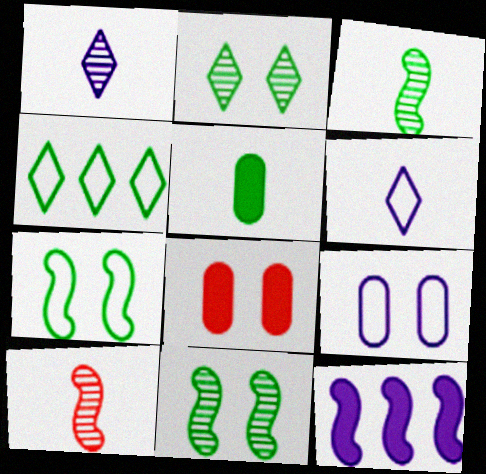[[1, 9, 12], 
[4, 5, 11], 
[5, 6, 10], 
[7, 10, 12]]